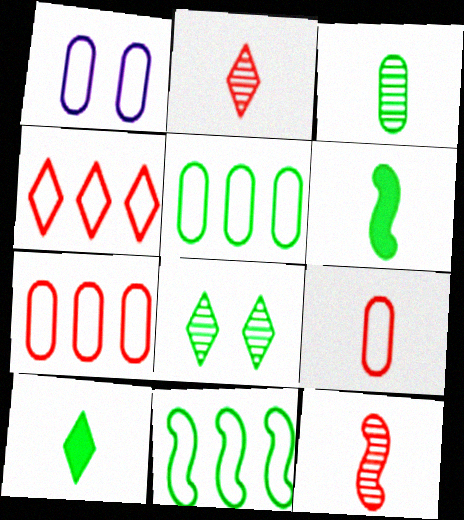[[1, 5, 9], 
[5, 6, 8]]